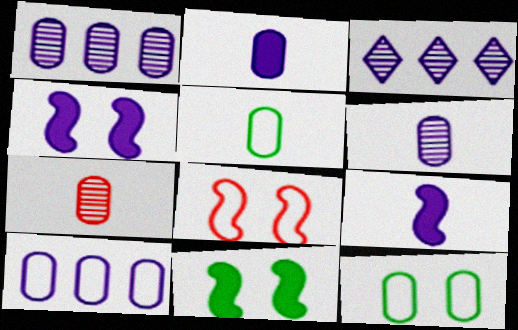[[2, 5, 7]]